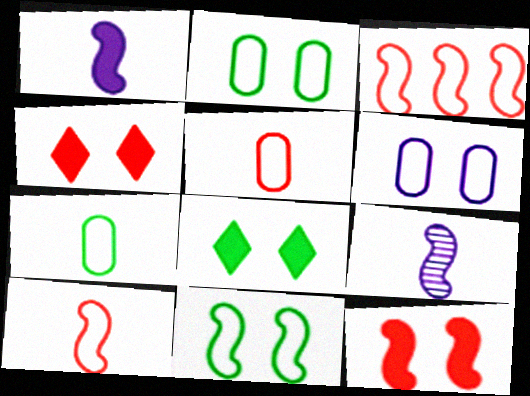[]